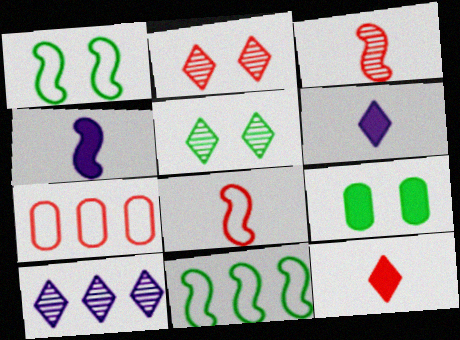[[1, 5, 9], 
[4, 5, 7], 
[8, 9, 10]]